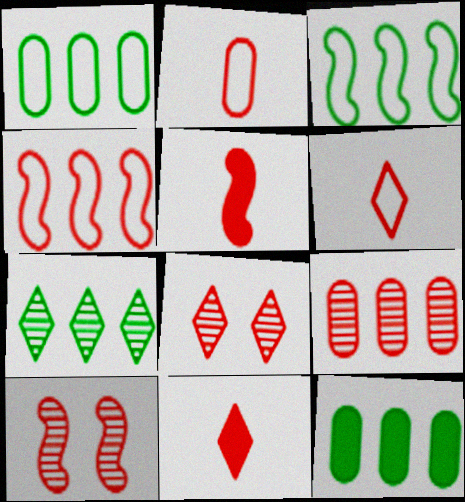[[3, 7, 12], 
[4, 5, 10]]